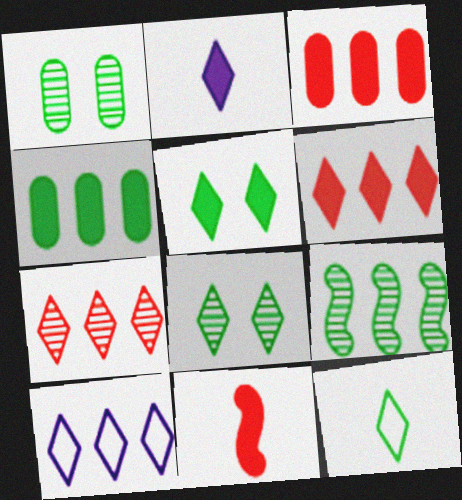[[1, 10, 11], 
[2, 5, 6], 
[3, 9, 10]]